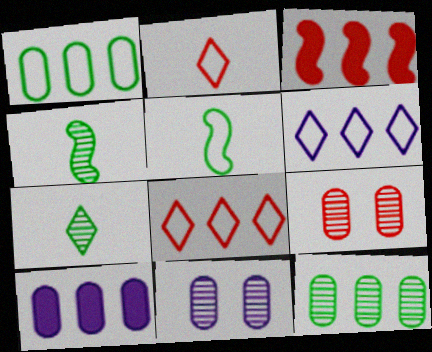[[2, 3, 9], 
[3, 6, 12]]